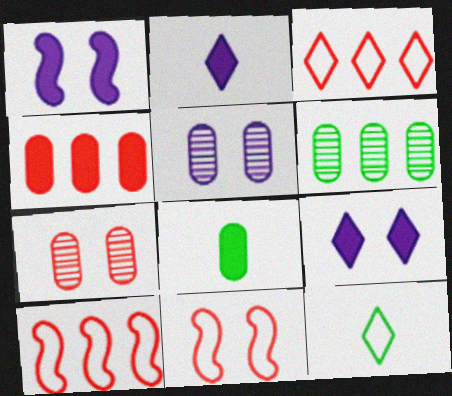[[2, 6, 11]]